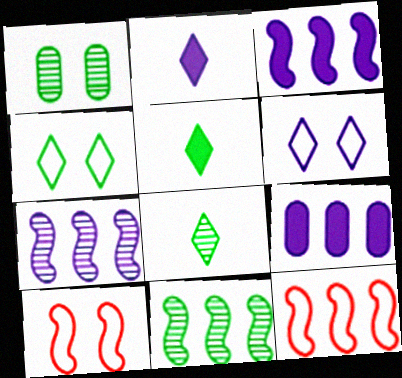[[1, 2, 12], 
[1, 8, 11], 
[3, 11, 12], 
[8, 9, 10]]